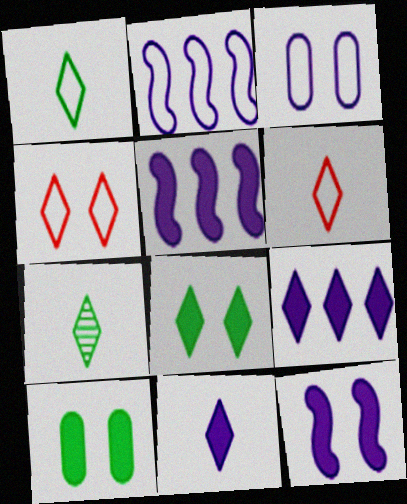[[4, 7, 9], 
[6, 7, 11]]